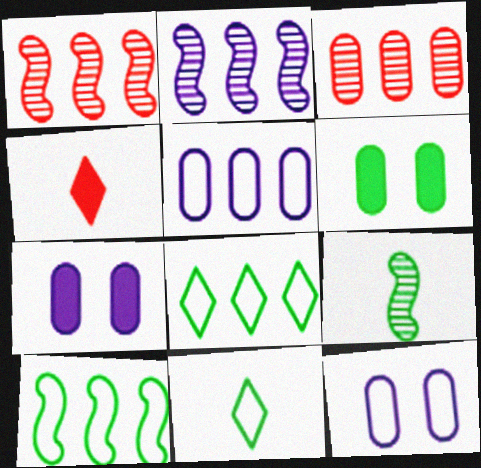[[1, 7, 11], 
[6, 8, 9]]